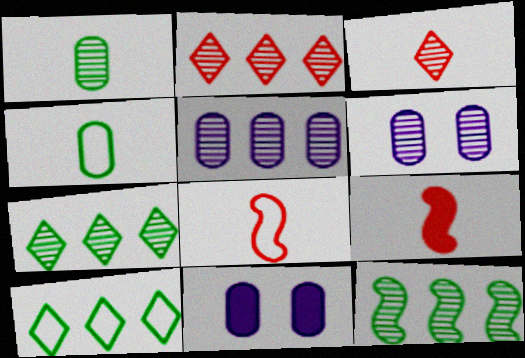[[2, 5, 12], 
[3, 6, 12], 
[6, 9, 10], 
[7, 8, 11]]